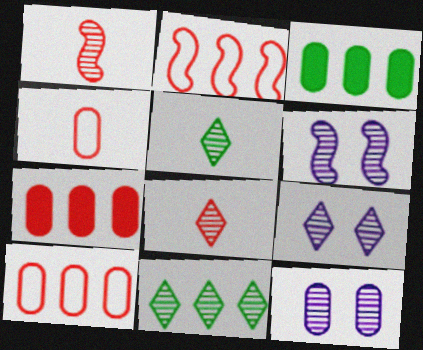[[1, 11, 12], 
[3, 4, 12], 
[6, 9, 12], 
[8, 9, 11]]